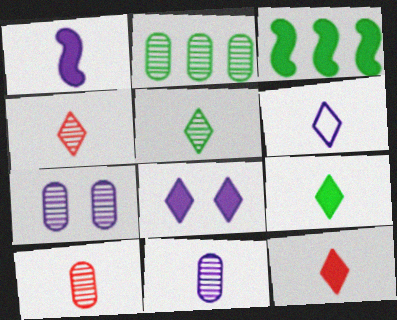[[1, 6, 11], 
[2, 7, 10], 
[4, 6, 9], 
[5, 6, 12]]